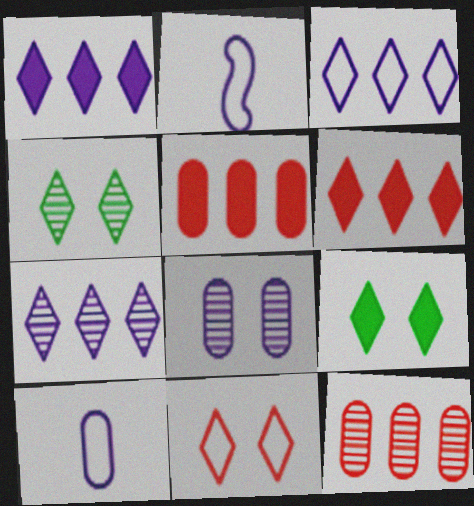[[1, 2, 8], 
[1, 3, 7], 
[2, 4, 5], 
[2, 9, 12]]